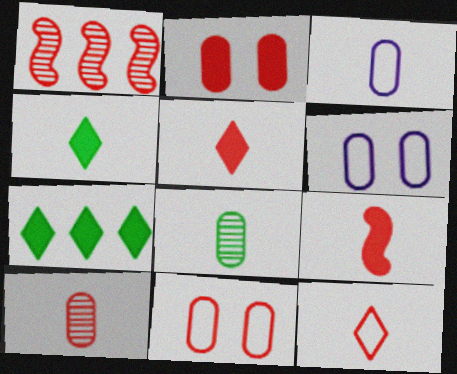[[1, 2, 12], 
[1, 4, 6], 
[1, 5, 11], 
[9, 10, 12]]